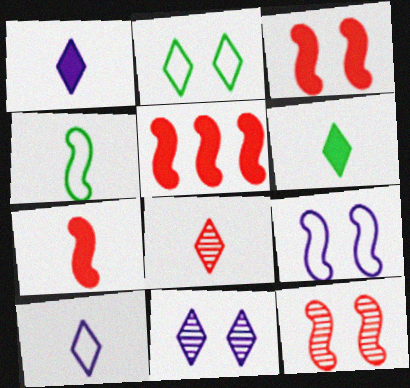[[3, 5, 7], 
[6, 8, 10]]